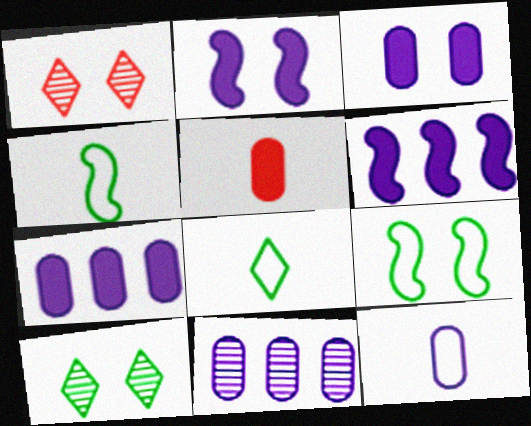[[1, 3, 9], 
[1, 4, 7], 
[3, 11, 12]]